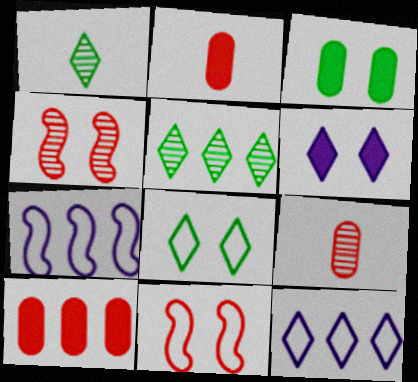[[5, 7, 10]]